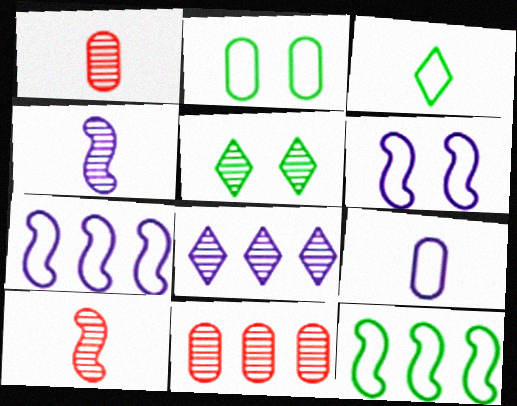[[2, 3, 12], 
[4, 5, 11]]